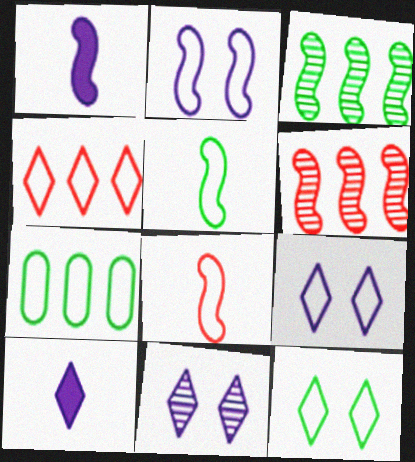[[5, 7, 12], 
[7, 8, 9]]